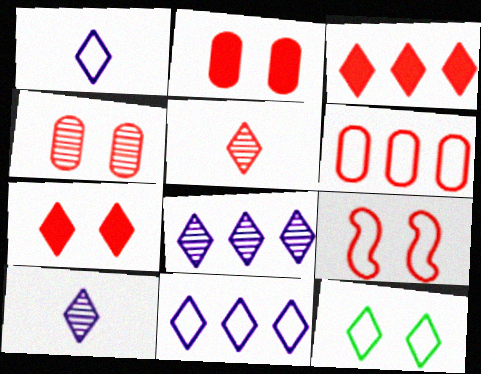[[3, 10, 12], 
[4, 7, 9]]